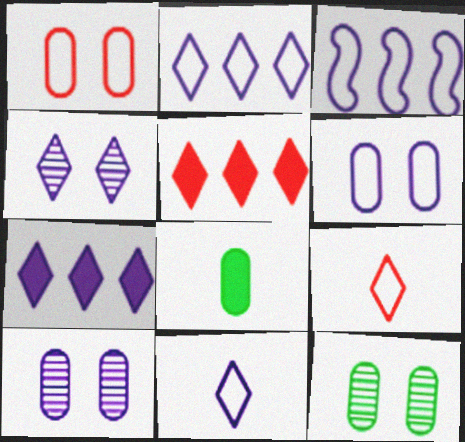[[3, 6, 11], 
[4, 7, 11]]